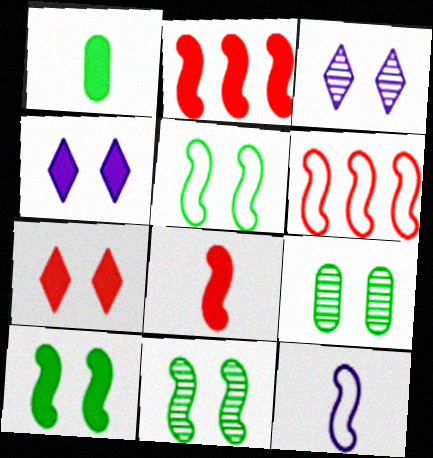[[1, 2, 4], 
[1, 3, 6], 
[2, 11, 12], 
[5, 6, 12], 
[5, 10, 11]]